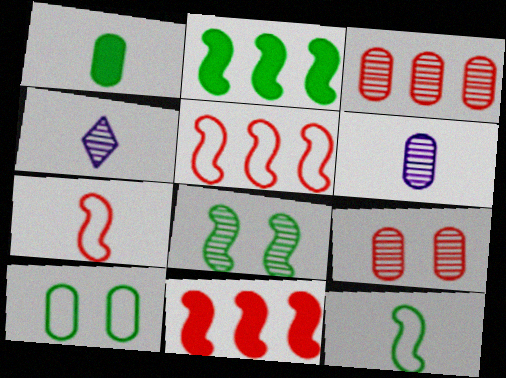[[1, 4, 7], 
[2, 8, 12], 
[3, 4, 8], 
[4, 10, 11]]